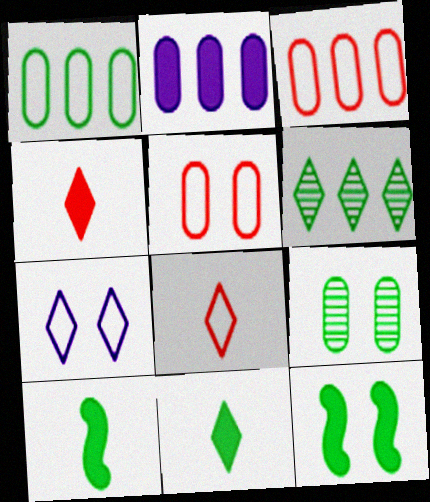[[2, 4, 12], 
[4, 6, 7]]